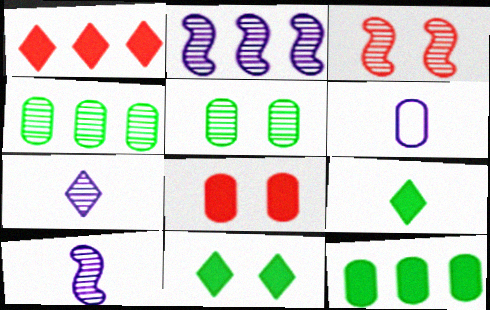[[3, 4, 7], 
[4, 6, 8]]